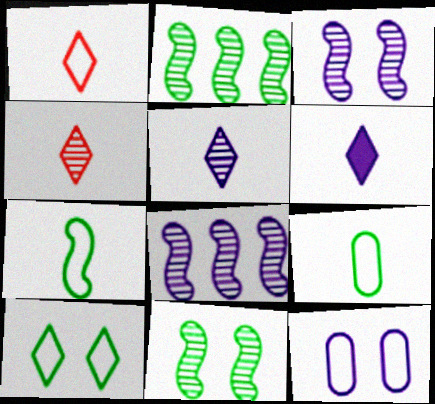[[6, 8, 12]]